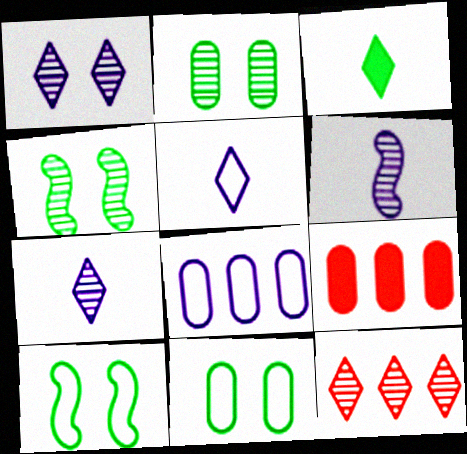[[2, 6, 12], 
[4, 5, 9], 
[7, 9, 10]]